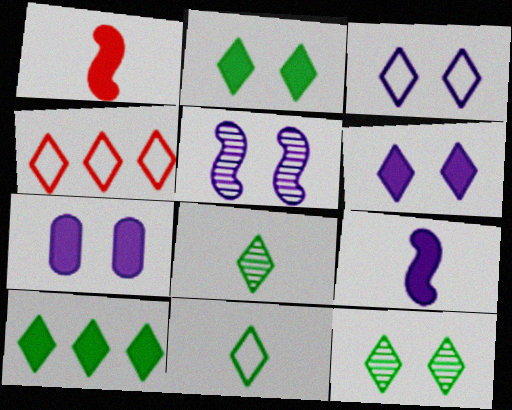[[1, 7, 10], 
[3, 4, 11], 
[3, 5, 7], 
[4, 6, 8], 
[10, 11, 12]]